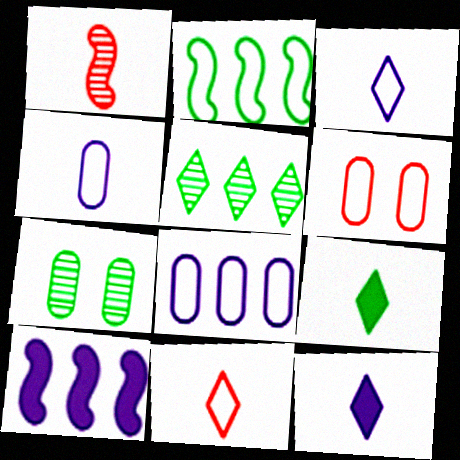[[1, 4, 9], 
[2, 3, 6], 
[2, 7, 9], 
[7, 10, 11]]